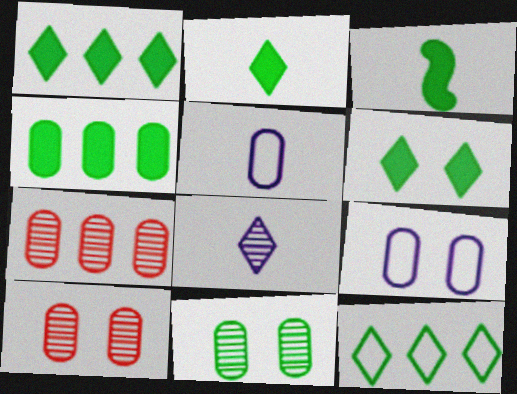[[1, 2, 6], 
[3, 4, 6], 
[3, 11, 12], 
[4, 5, 10]]